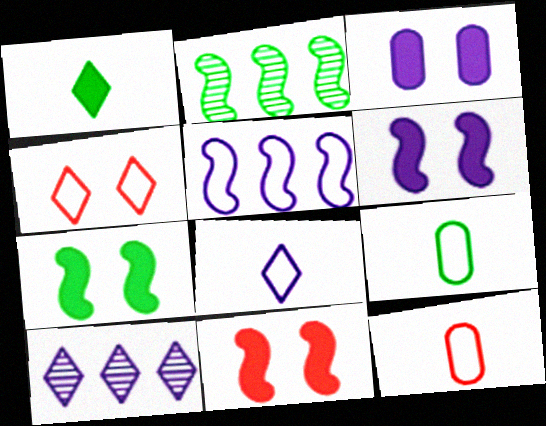[[1, 4, 10], 
[4, 5, 9], 
[6, 7, 11], 
[7, 10, 12], 
[9, 10, 11]]